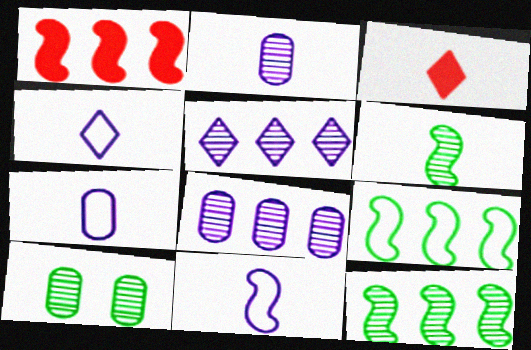[[1, 4, 10], 
[3, 6, 7], 
[4, 7, 11]]